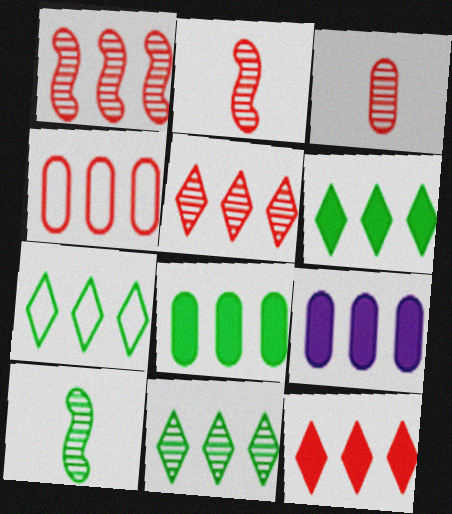[[1, 4, 12], 
[1, 7, 9], 
[6, 7, 11]]